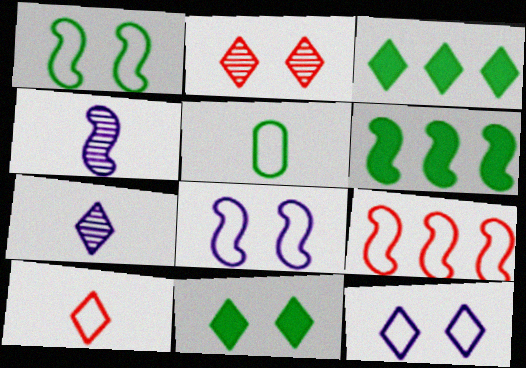[[2, 11, 12], 
[5, 9, 12]]